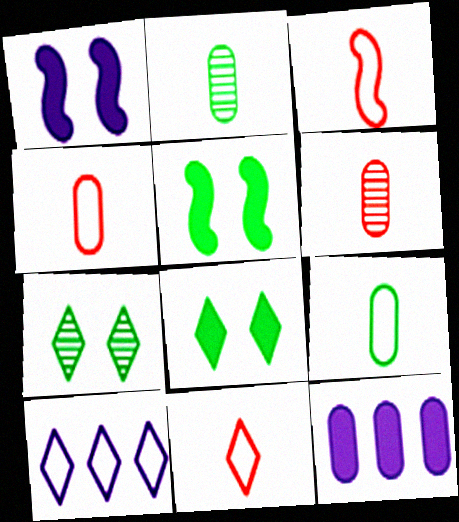[[3, 4, 11], 
[3, 7, 12], 
[5, 6, 10]]